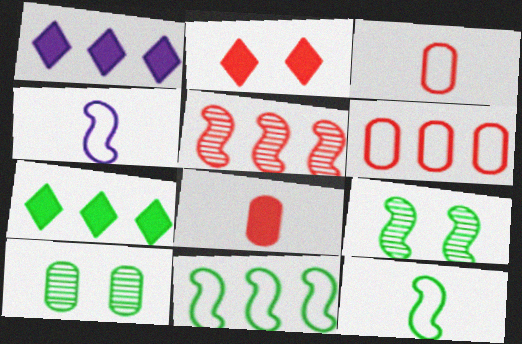[[1, 3, 9], 
[2, 3, 5], 
[7, 10, 12]]